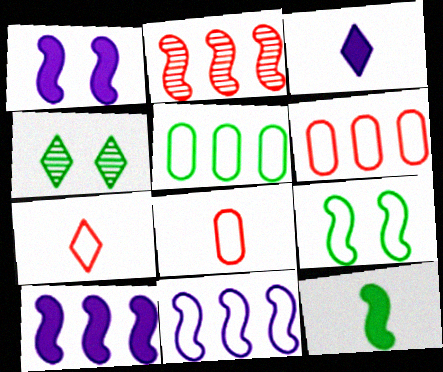[[4, 5, 12], 
[4, 8, 10]]